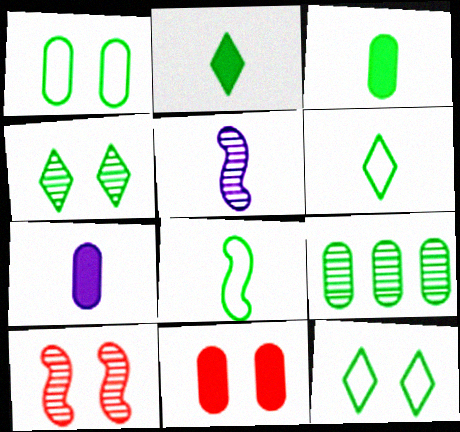[[1, 3, 9]]